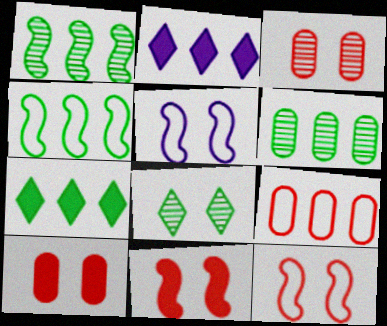[[1, 2, 9], 
[4, 6, 7], 
[5, 8, 10]]